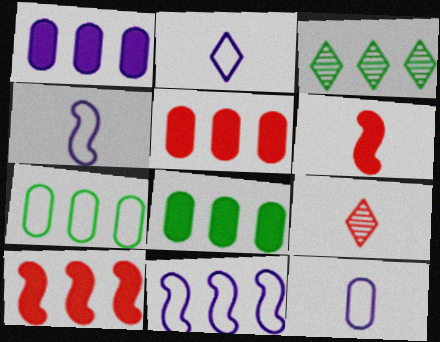[[1, 5, 8], 
[2, 4, 12], 
[3, 5, 11]]